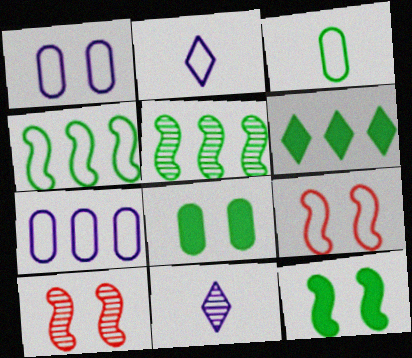[]